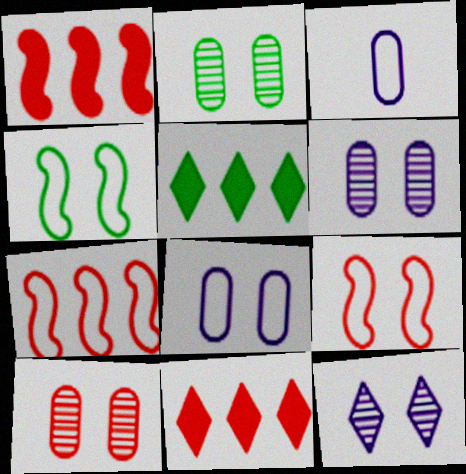[[2, 6, 10]]